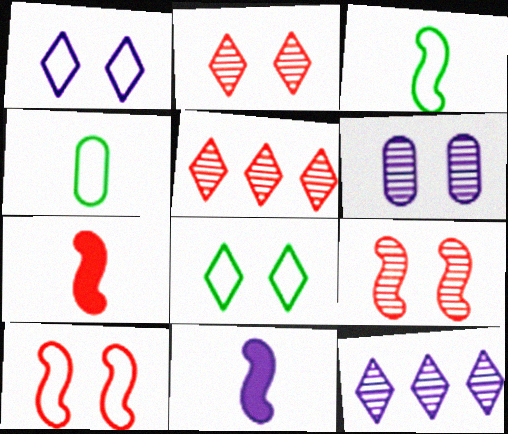[]